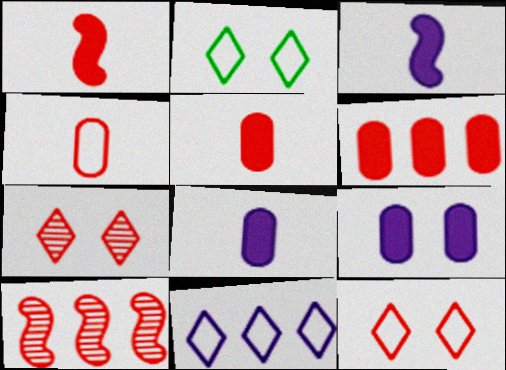[[2, 8, 10], 
[5, 10, 12]]